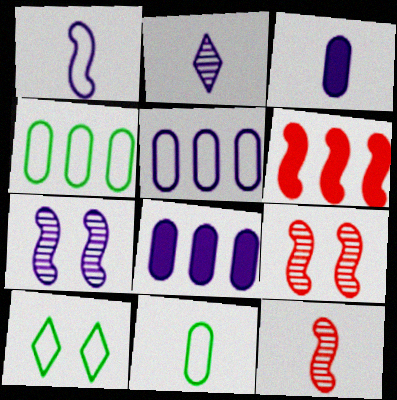[[1, 2, 3], 
[8, 10, 12]]